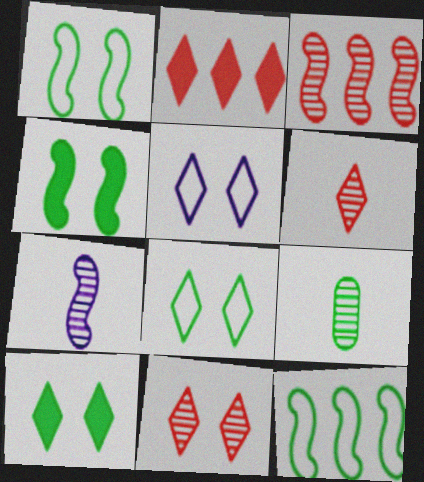[[5, 10, 11], 
[6, 7, 9], 
[9, 10, 12]]